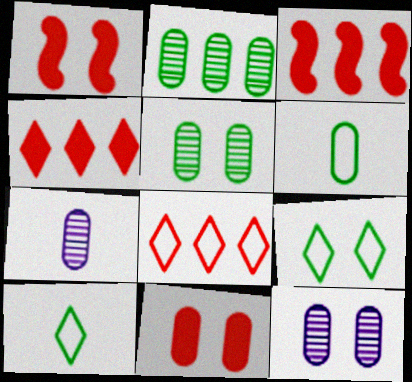[[1, 9, 12], 
[3, 7, 9], 
[3, 10, 12]]